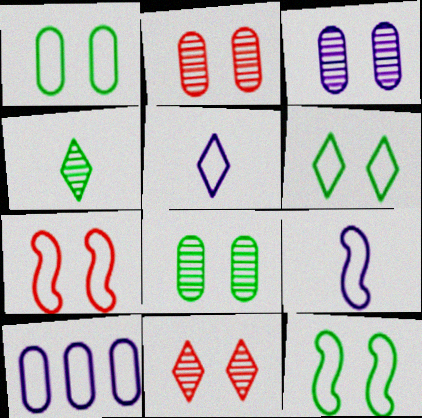[[1, 6, 12], 
[2, 3, 8]]